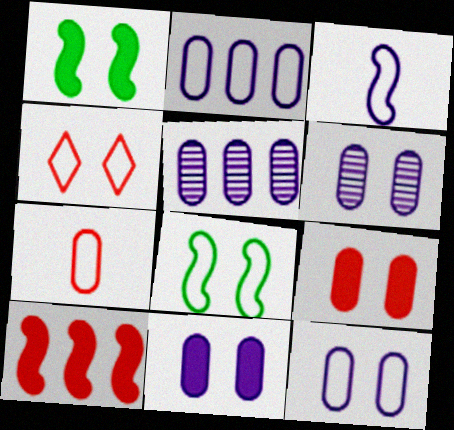[[1, 4, 6], 
[4, 8, 12], 
[6, 11, 12]]